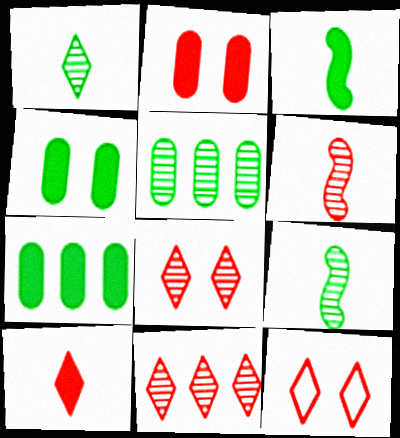[[10, 11, 12]]